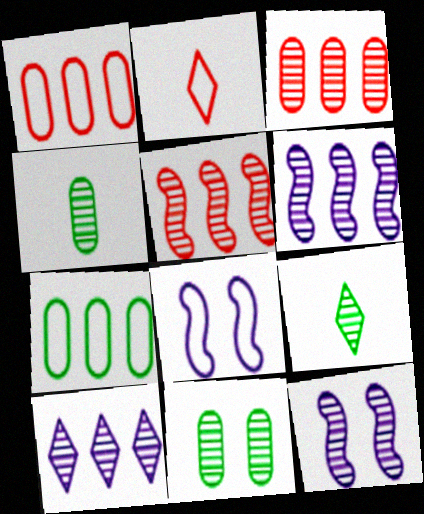[[2, 7, 8], 
[3, 9, 12]]